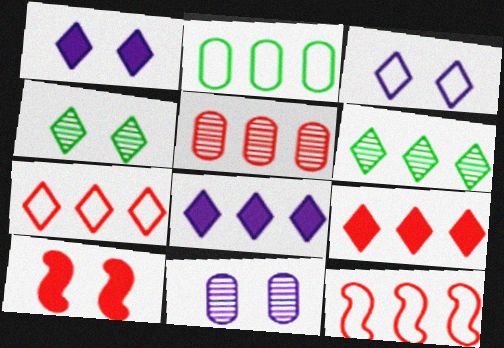[[5, 9, 12], 
[6, 7, 8]]